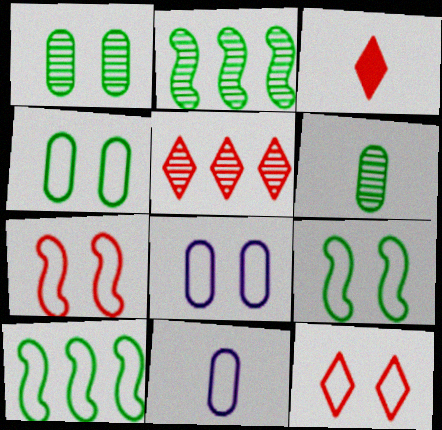[[2, 3, 8], 
[3, 5, 12], 
[8, 9, 12], 
[10, 11, 12]]